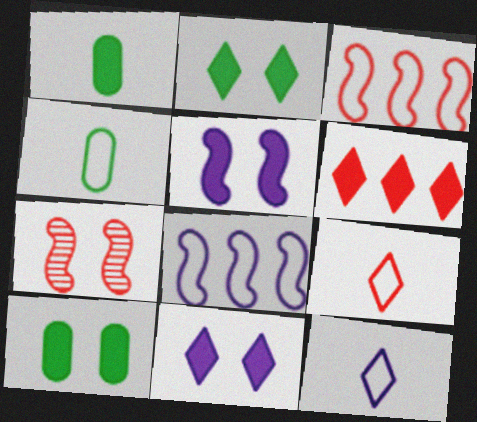[[1, 5, 6]]